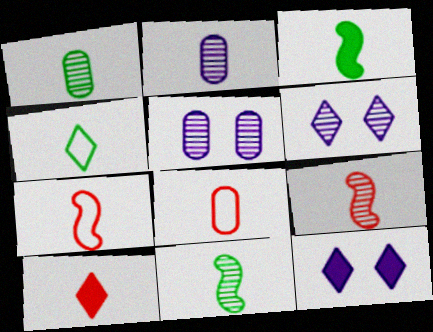[[1, 3, 4], 
[8, 9, 10]]